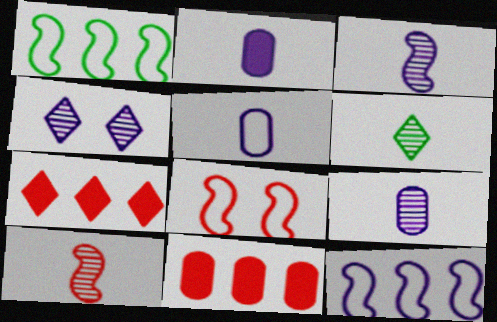[[2, 4, 12], 
[2, 5, 9], 
[6, 9, 10]]